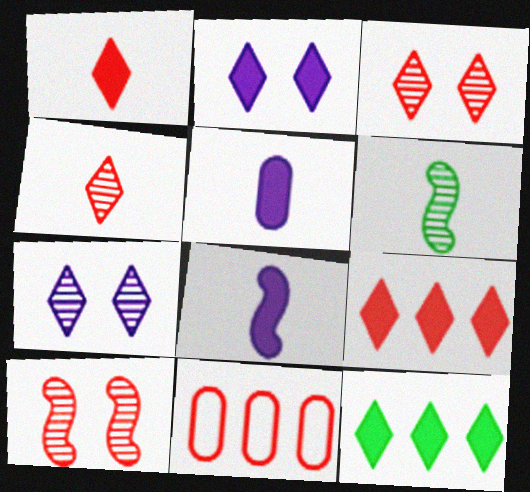[[1, 2, 12], 
[1, 10, 11], 
[2, 6, 11]]